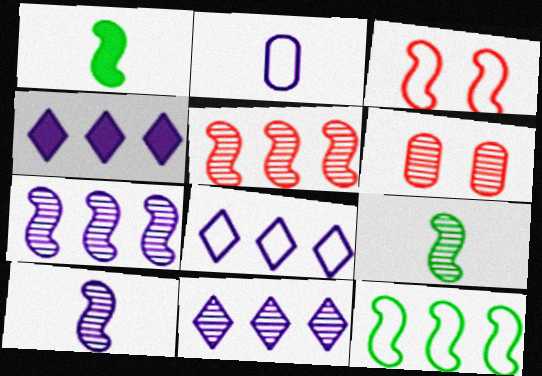[[1, 3, 7], 
[1, 6, 8], 
[4, 8, 11], 
[6, 9, 11]]